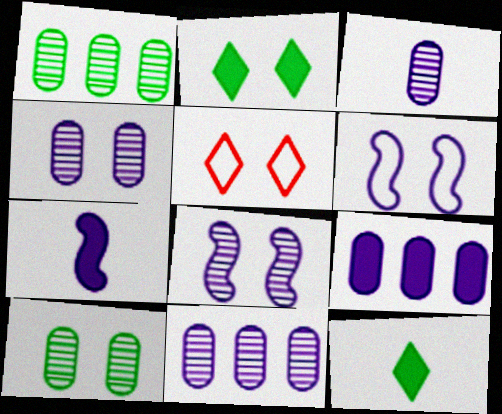[[1, 5, 7], 
[3, 4, 11]]